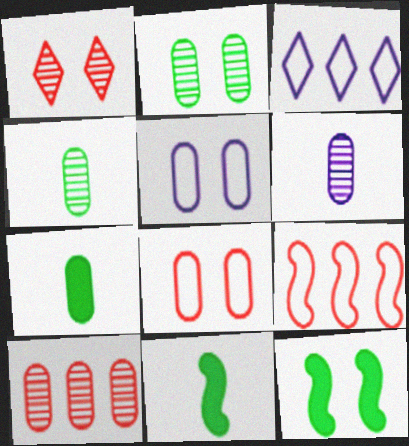[[1, 5, 12], 
[2, 6, 10], 
[5, 7, 10]]